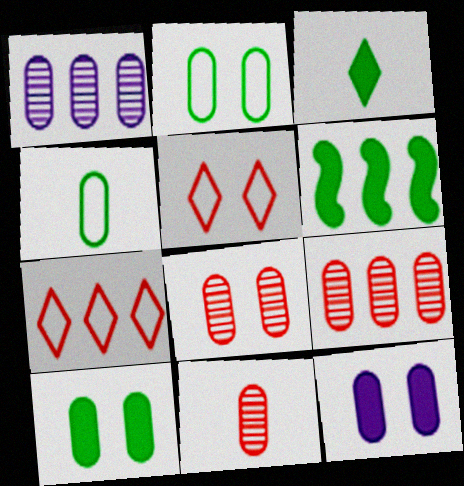[[1, 6, 7], 
[2, 8, 12], 
[3, 6, 10], 
[4, 9, 12], 
[8, 9, 11]]